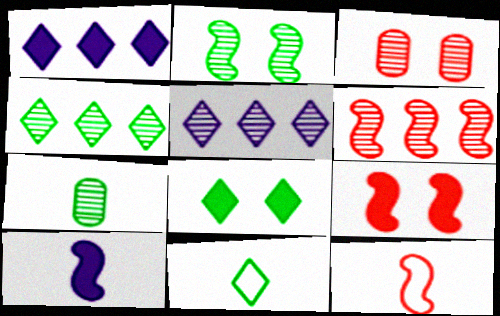[[2, 4, 7], 
[4, 8, 11], 
[6, 9, 12]]